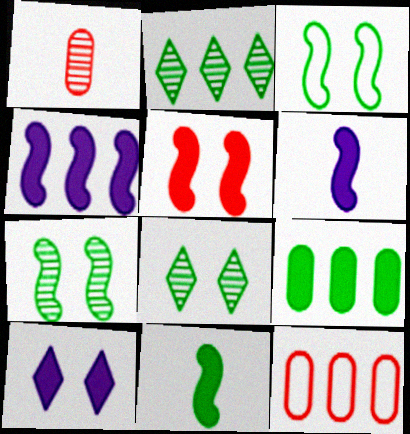[[2, 4, 12], 
[4, 5, 11], 
[6, 8, 12]]